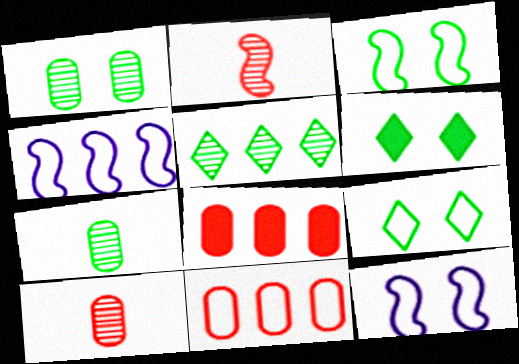[[1, 3, 6], 
[4, 5, 8], 
[4, 6, 10]]